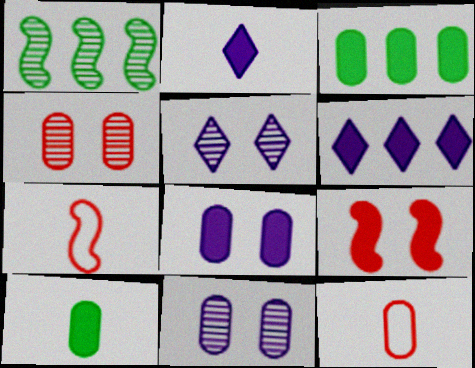[[2, 3, 9], 
[3, 5, 7], 
[3, 11, 12], 
[6, 9, 10]]